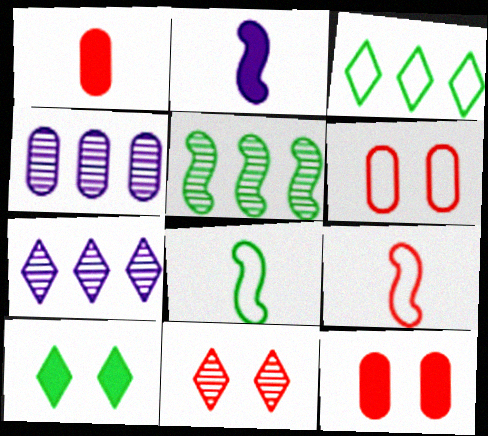[[4, 9, 10], 
[7, 8, 12]]